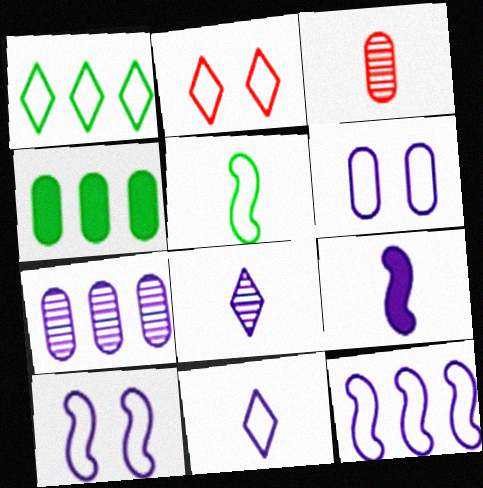[[1, 2, 11], 
[3, 4, 6], 
[6, 11, 12]]